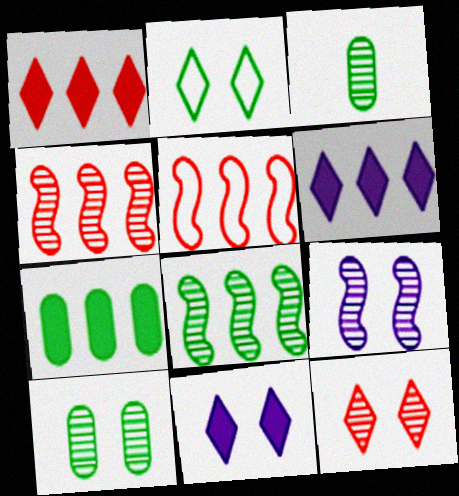[[2, 11, 12], 
[3, 5, 11], 
[9, 10, 12]]